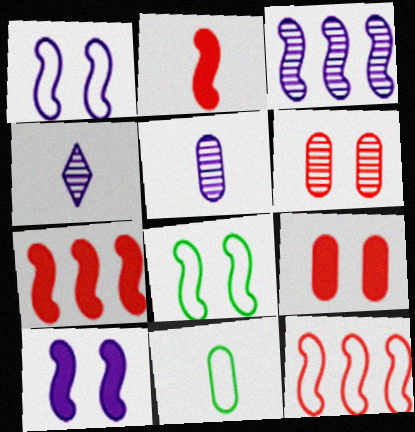[[2, 3, 8], 
[2, 4, 11]]